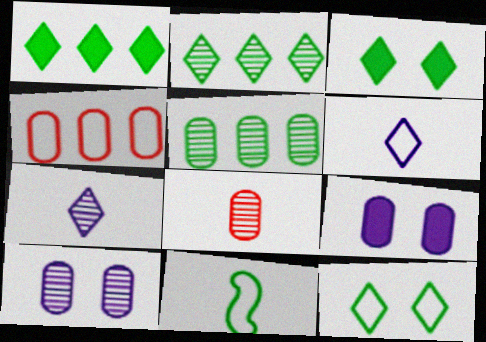[[3, 5, 11], 
[5, 8, 10]]